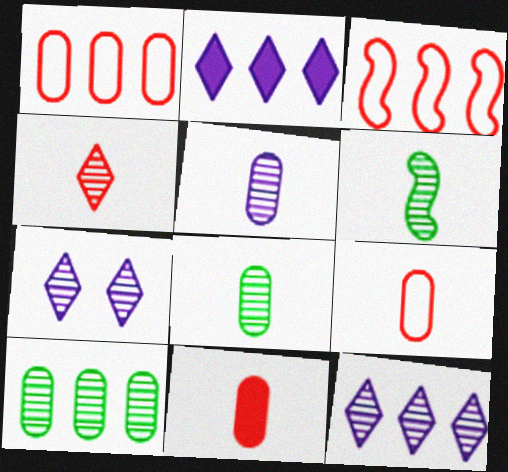[[2, 3, 10], 
[4, 5, 6]]